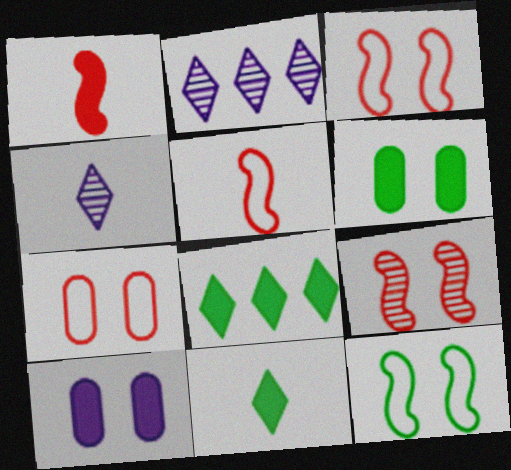[[1, 8, 10], 
[2, 5, 6]]